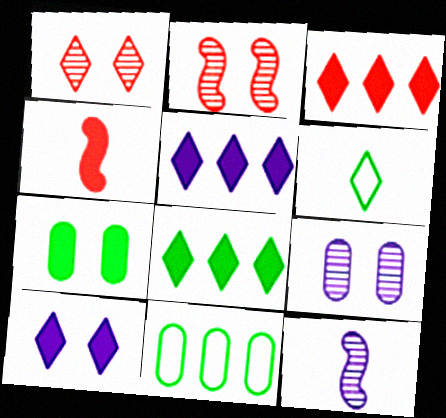[[1, 5, 6], 
[3, 5, 8], 
[4, 5, 7]]